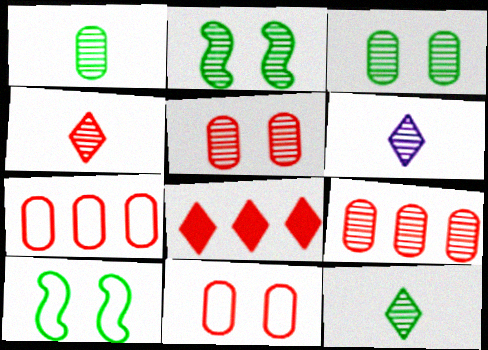[[2, 6, 9], 
[4, 6, 12]]